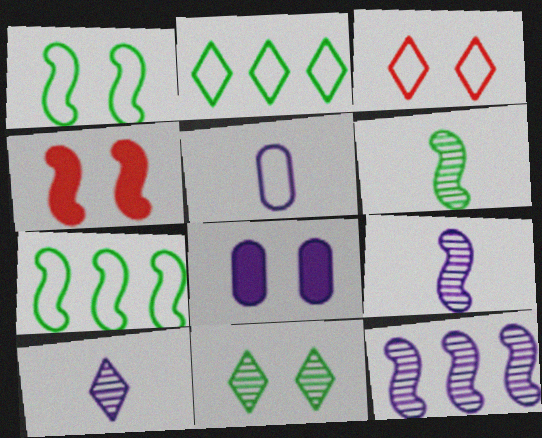[[3, 5, 7], 
[4, 7, 9]]